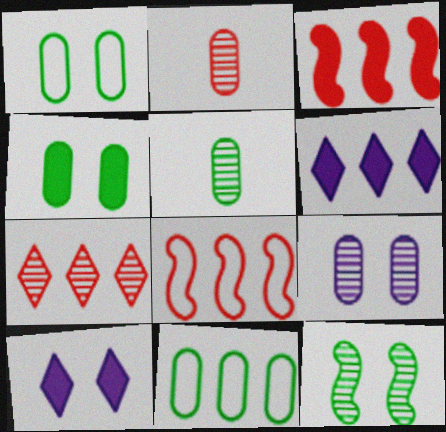[[4, 5, 11], 
[5, 8, 10]]